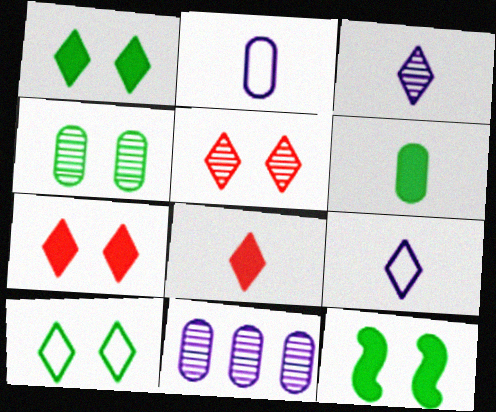[[4, 10, 12]]